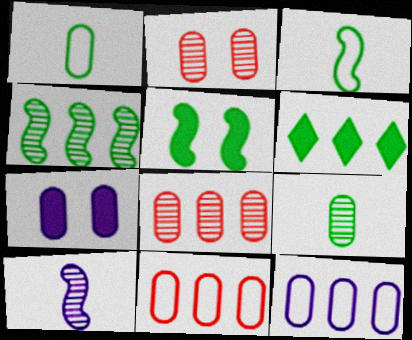[[1, 7, 8], 
[3, 4, 5], 
[7, 9, 11]]